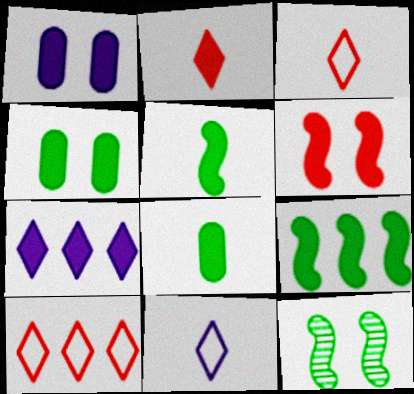[[1, 2, 9], 
[6, 7, 8]]